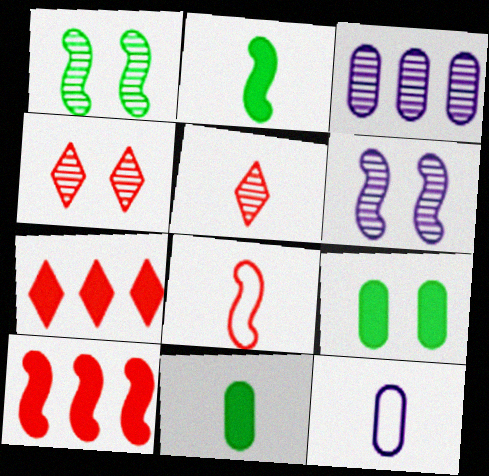[[1, 3, 5], 
[1, 7, 12], 
[2, 5, 12]]